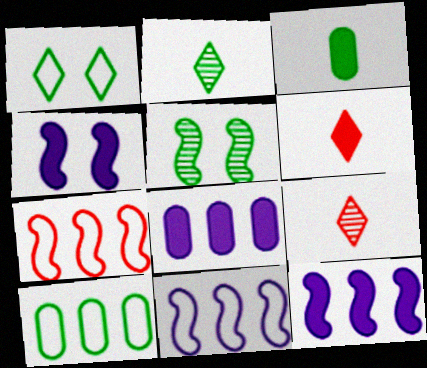[[4, 9, 10]]